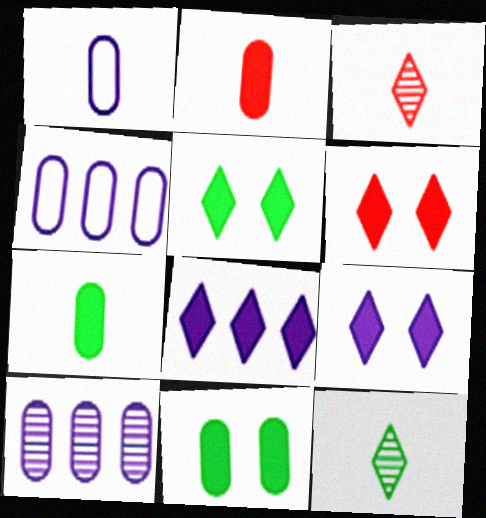[[5, 6, 9]]